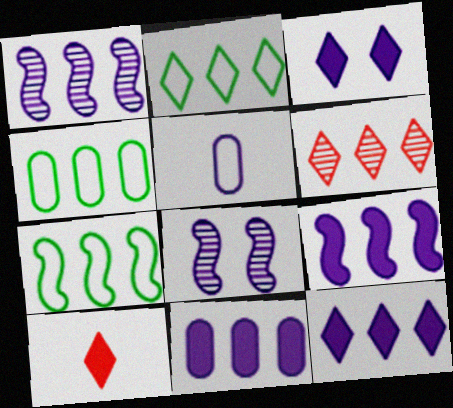[[1, 3, 5], 
[2, 4, 7], 
[2, 6, 12], 
[4, 6, 9], 
[4, 8, 10], 
[5, 8, 12], 
[6, 7, 11], 
[9, 11, 12]]